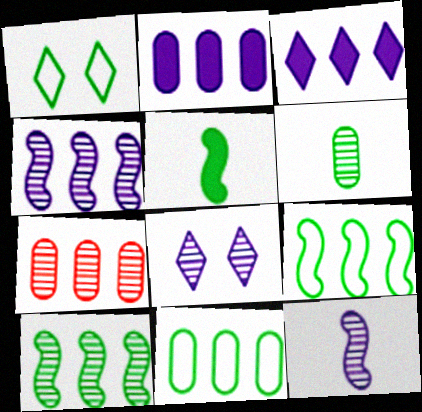[[2, 7, 11], 
[3, 7, 9]]